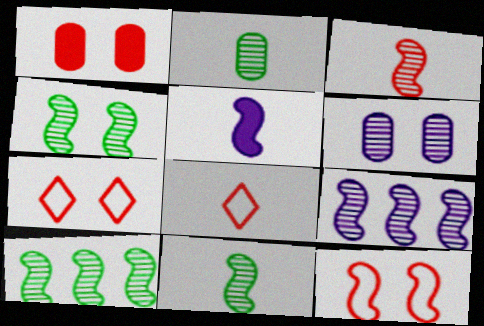[[2, 5, 8], 
[3, 4, 9], 
[4, 10, 11], 
[5, 10, 12]]